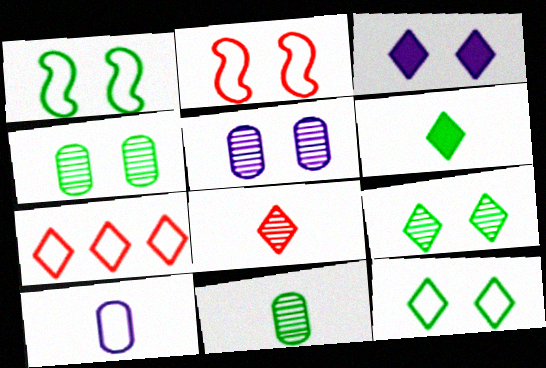[[1, 7, 10], 
[2, 3, 4]]